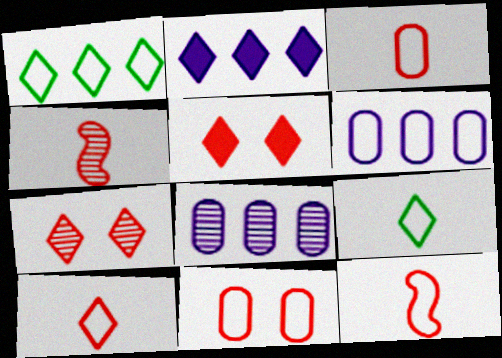[[2, 7, 9], 
[3, 10, 12]]